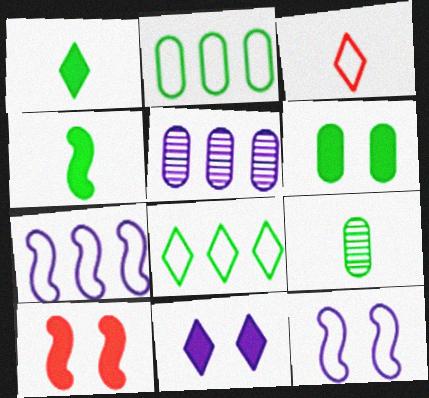[[2, 3, 12], 
[2, 6, 9], 
[6, 10, 11]]